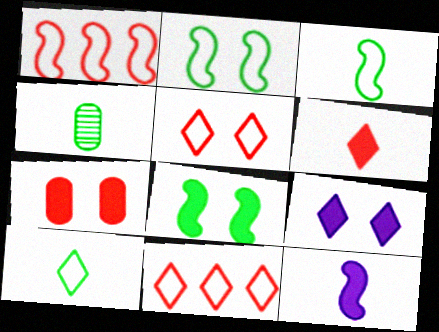[[1, 4, 9], 
[7, 8, 9]]